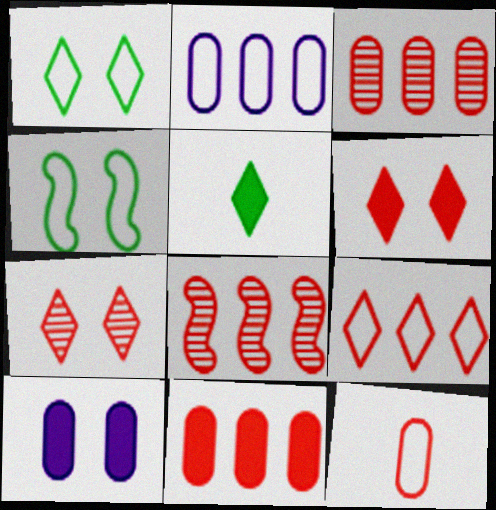[[4, 7, 10], 
[6, 8, 12], 
[8, 9, 11]]